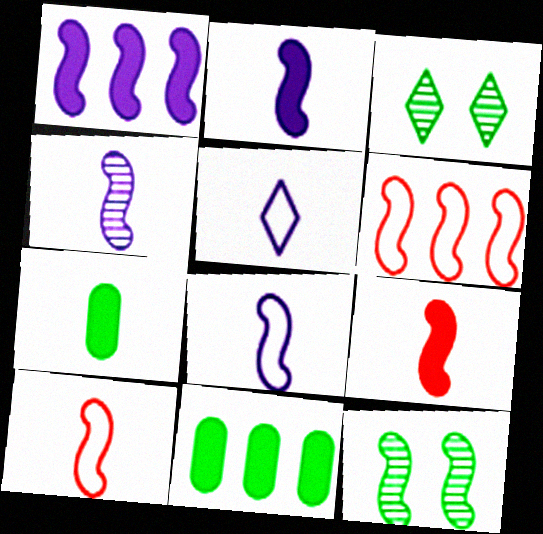[[1, 10, 12], 
[2, 4, 8], 
[2, 6, 12]]